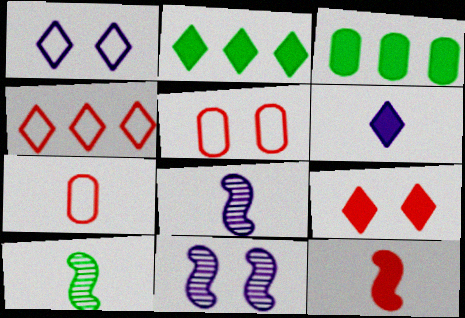[[2, 5, 8], 
[2, 6, 9], 
[2, 7, 11], 
[6, 7, 10]]